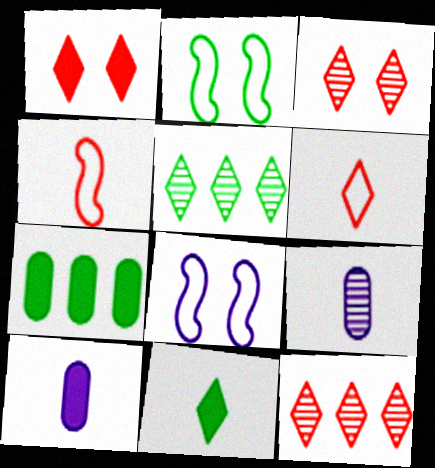[[1, 6, 12], 
[2, 10, 12], 
[4, 9, 11]]